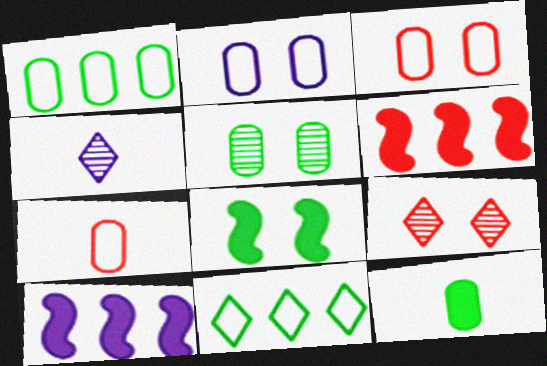[[1, 2, 7], 
[1, 5, 12], 
[2, 4, 10], 
[2, 8, 9], 
[6, 7, 9]]